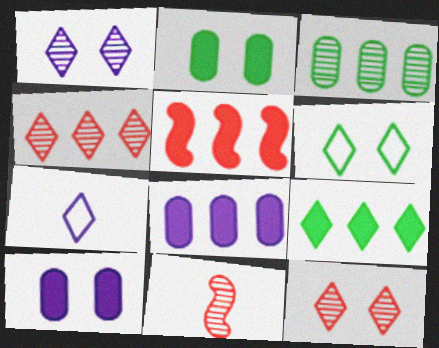[[1, 3, 11], 
[5, 8, 9], 
[6, 8, 11], 
[7, 9, 12]]